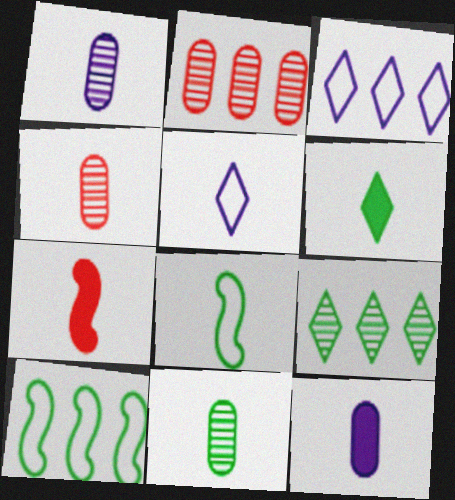[[1, 4, 11], 
[5, 7, 11], 
[6, 7, 12], 
[6, 8, 11]]